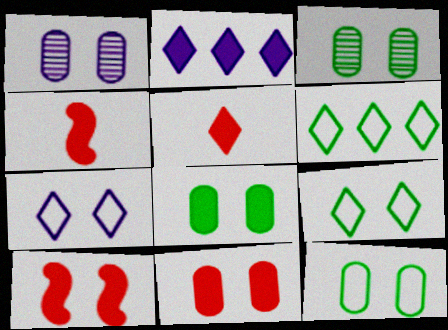[[1, 4, 6], 
[1, 9, 10], 
[1, 11, 12], 
[2, 4, 8], 
[3, 7, 10], 
[3, 8, 12]]